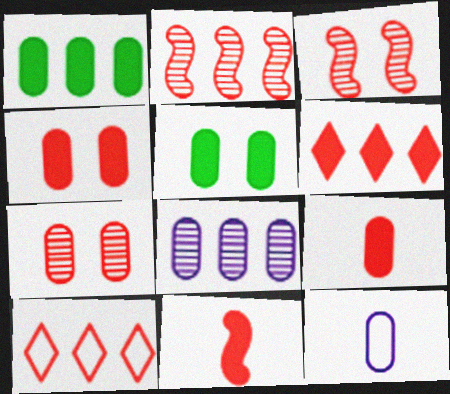[[1, 7, 12], 
[3, 9, 10], 
[4, 6, 11], 
[7, 10, 11]]